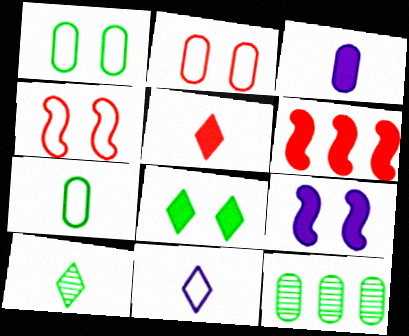[[2, 3, 12], 
[3, 6, 8], 
[5, 10, 11]]